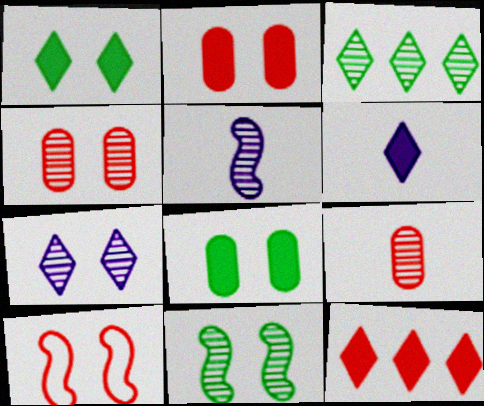[[1, 6, 12], 
[3, 4, 5], 
[4, 7, 11], 
[7, 8, 10], 
[9, 10, 12]]